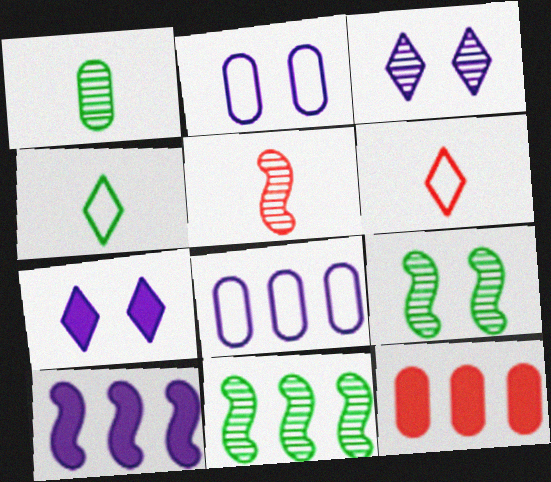[[1, 2, 12]]